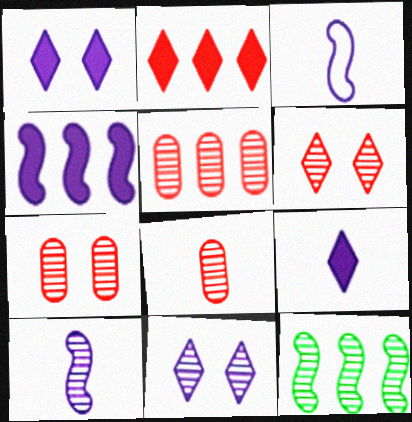[[5, 7, 8], 
[8, 11, 12]]